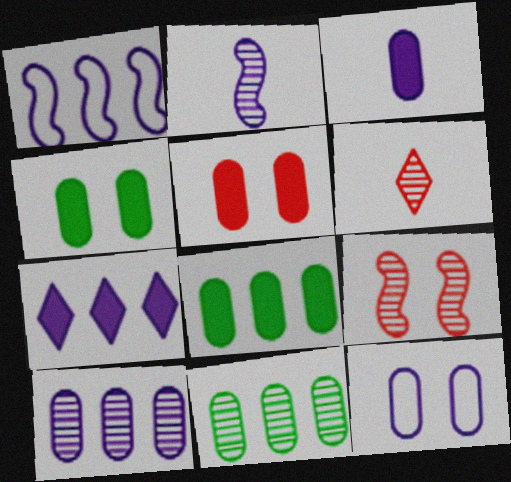[[1, 4, 6], 
[1, 7, 10], 
[2, 7, 12], 
[3, 5, 8], 
[3, 10, 12]]